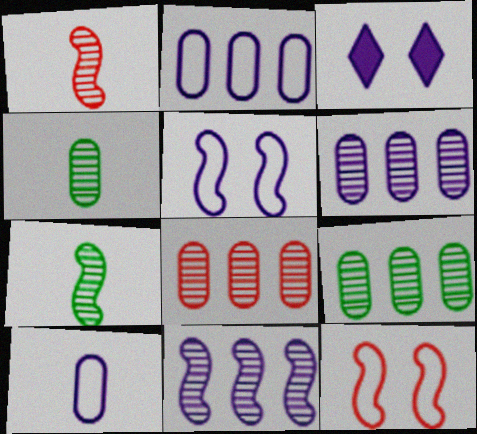[[3, 10, 11], 
[6, 8, 9]]